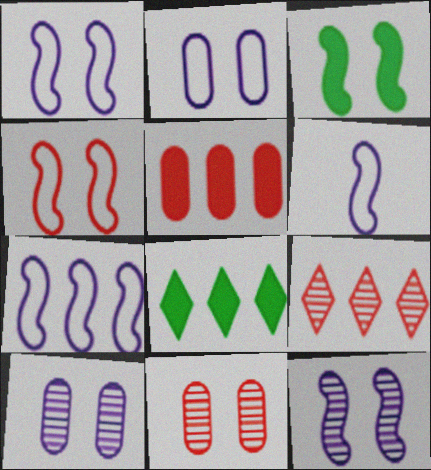[[1, 6, 7], 
[3, 4, 12], 
[6, 8, 11]]